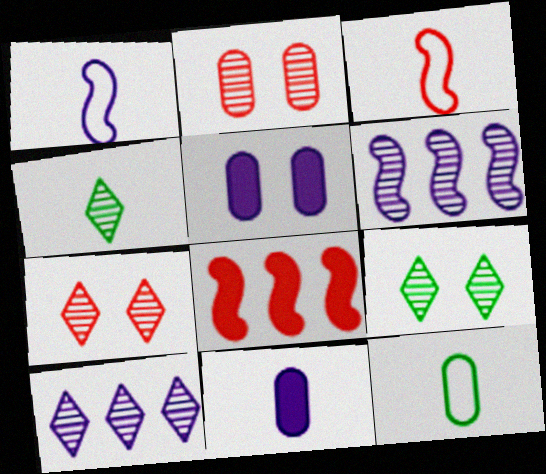[[1, 5, 10], 
[2, 4, 6], 
[3, 4, 11], 
[4, 7, 10]]